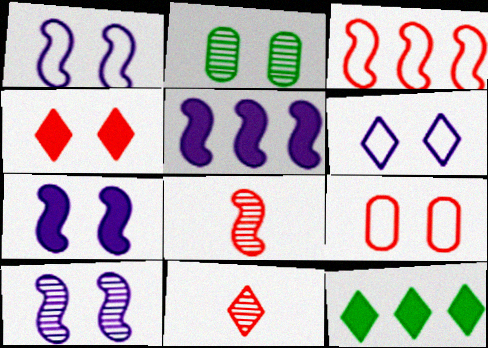[[1, 2, 4], 
[1, 7, 10], 
[6, 11, 12]]